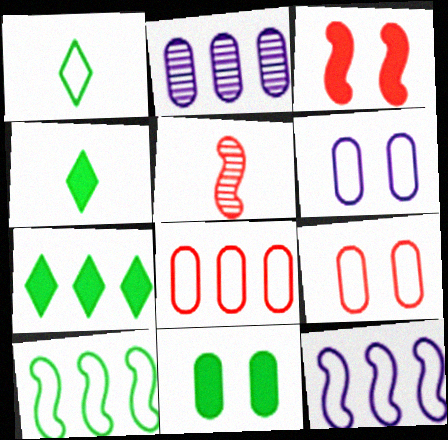[[1, 2, 3], 
[1, 9, 12], 
[5, 6, 7]]